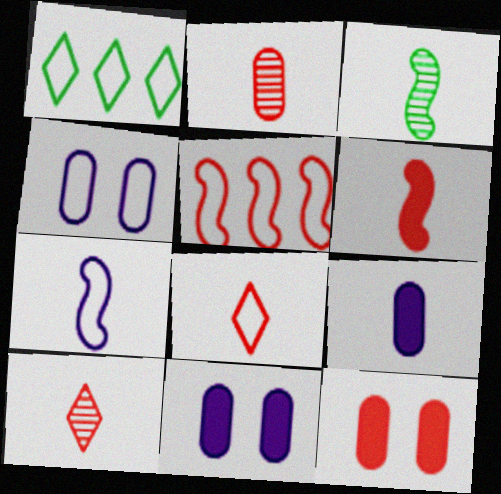[[2, 6, 8], 
[3, 6, 7], 
[3, 8, 9], 
[5, 10, 12]]